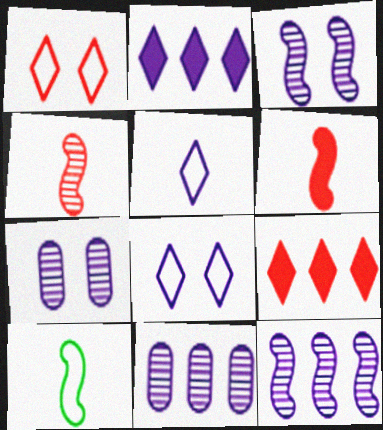[[7, 9, 10]]